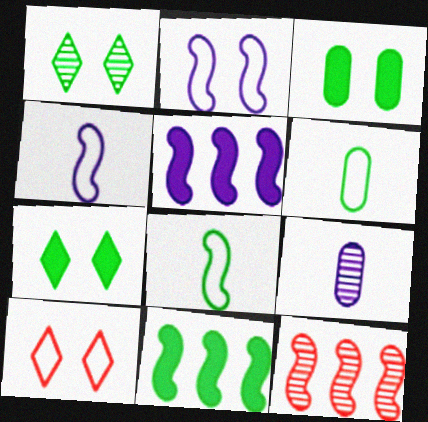[[1, 6, 11], 
[1, 9, 12], 
[9, 10, 11]]